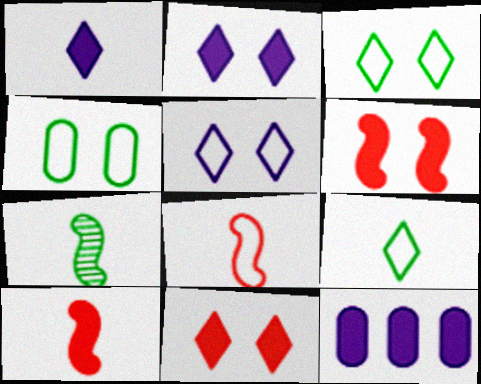[]